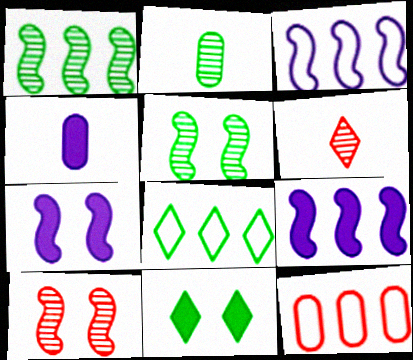[[3, 8, 12], 
[4, 8, 10]]